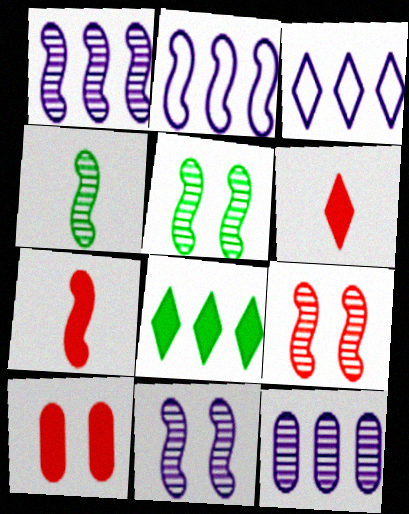[[1, 4, 9], 
[2, 5, 7], 
[3, 4, 10], 
[5, 9, 11]]